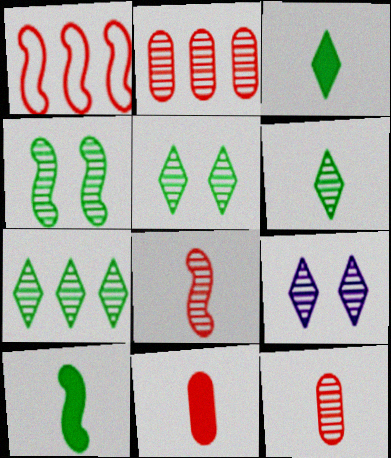[[5, 6, 7]]